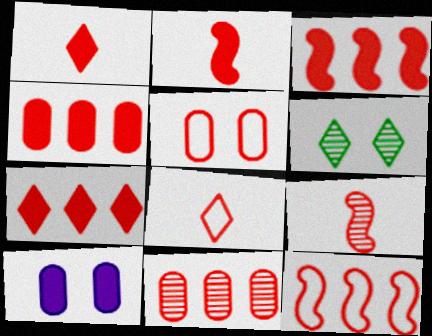[[3, 4, 7], 
[5, 7, 9], 
[5, 8, 12], 
[7, 11, 12]]